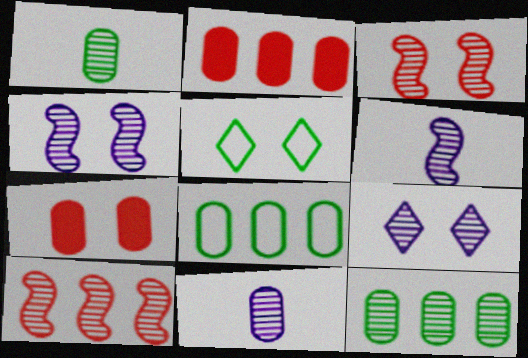[[1, 9, 10], 
[2, 5, 6], 
[4, 5, 7], 
[7, 8, 11]]